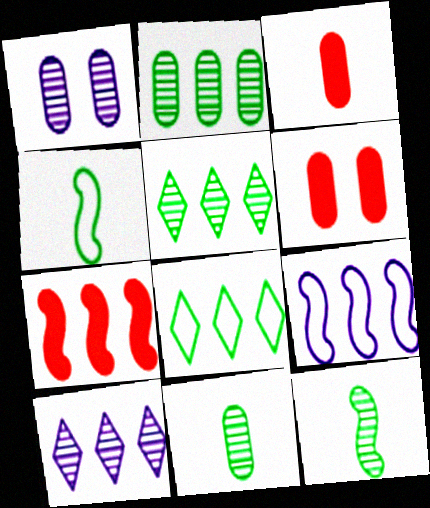[[4, 6, 10]]